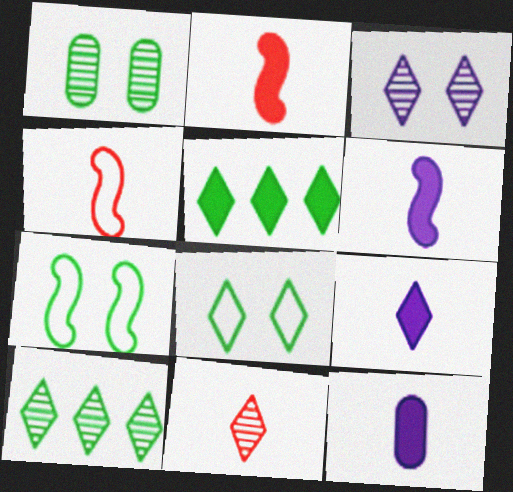[[3, 10, 11], 
[6, 9, 12]]